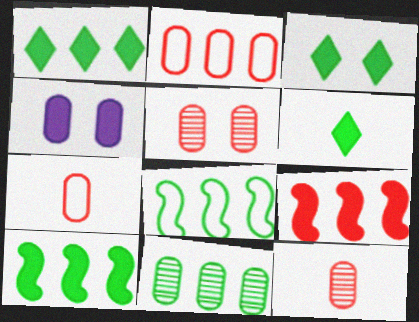[[1, 3, 6], 
[1, 8, 11], 
[4, 6, 9], 
[4, 7, 11]]